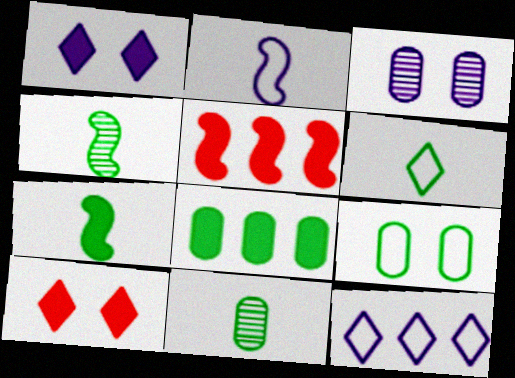[[3, 5, 6], 
[6, 7, 11], 
[8, 9, 11]]